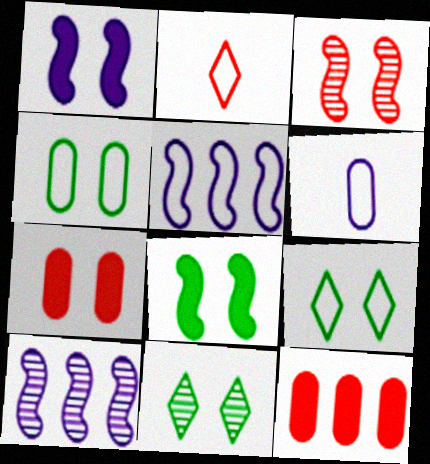[[2, 3, 12], 
[2, 4, 5], 
[4, 8, 11]]